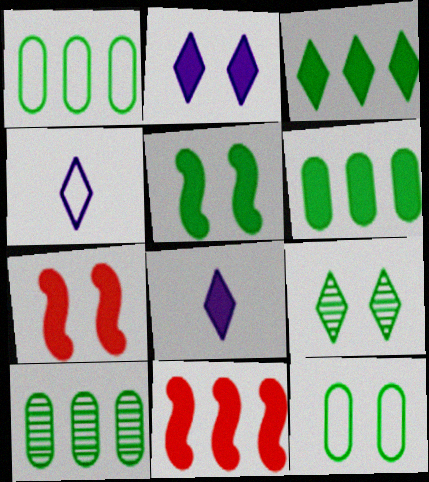[[1, 6, 10], 
[4, 7, 10], 
[5, 9, 12], 
[6, 7, 8]]